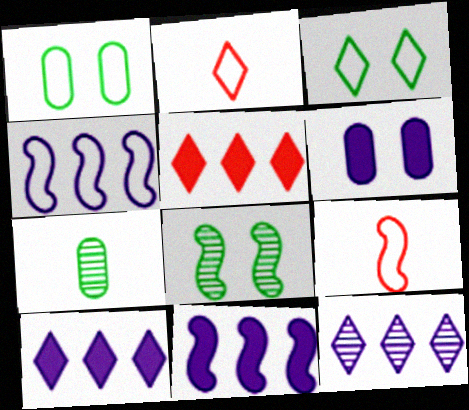[[1, 2, 4], 
[8, 9, 11]]